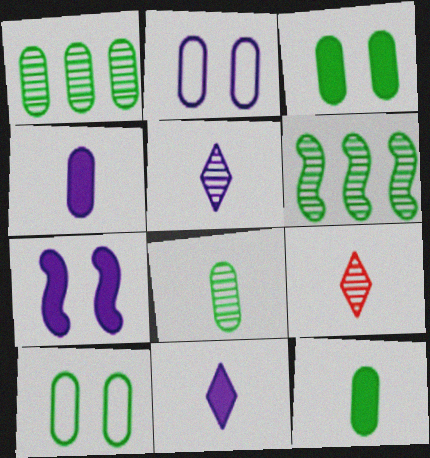[[1, 10, 12]]